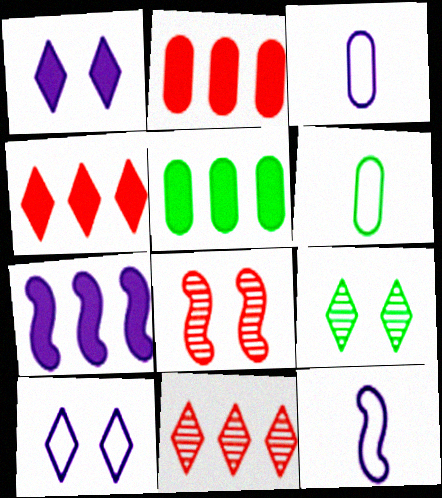[[2, 9, 12], 
[4, 5, 7]]